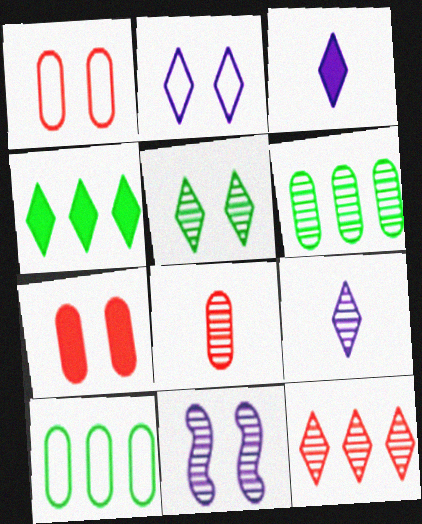[[5, 9, 12]]